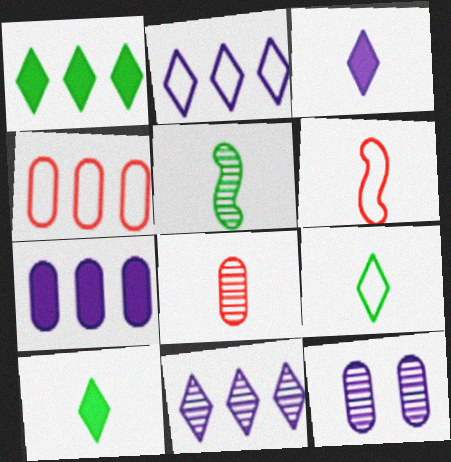[[1, 6, 12]]